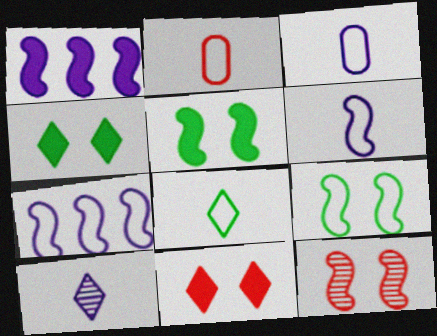[[2, 6, 8]]